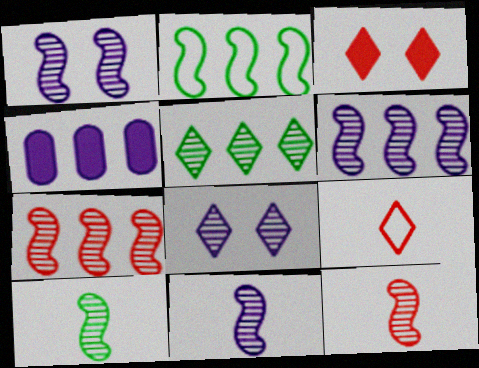[[1, 6, 11], 
[1, 7, 10], 
[10, 11, 12]]